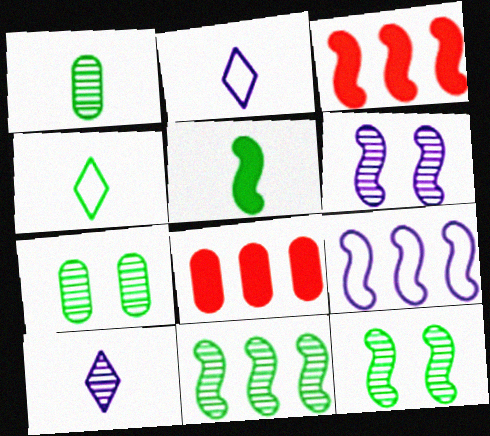[[1, 4, 5], 
[2, 3, 7], 
[2, 8, 12], 
[3, 9, 11], 
[4, 6, 8]]